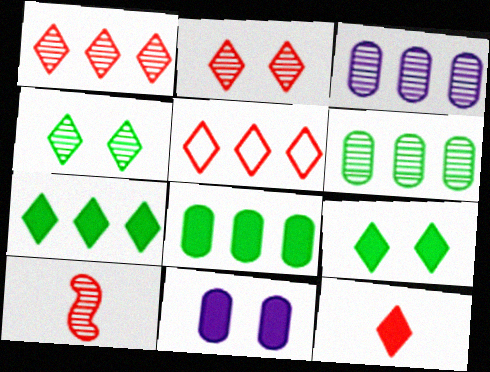[[2, 5, 12], 
[3, 4, 10]]